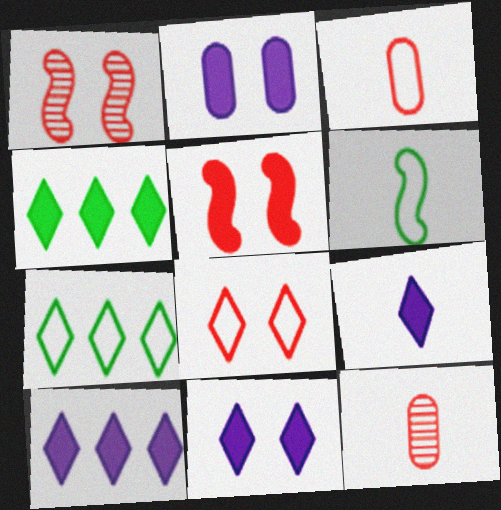[[6, 9, 12], 
[9, 10, 11]]